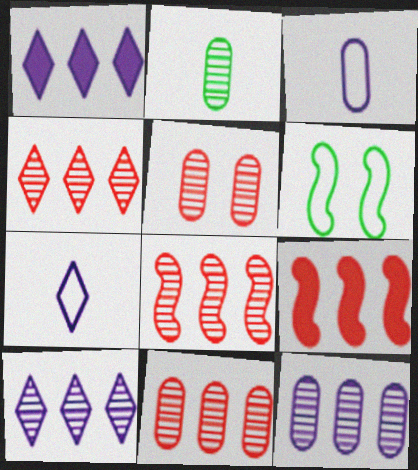[[2, 5, 12], 
[4, 8, 11]]